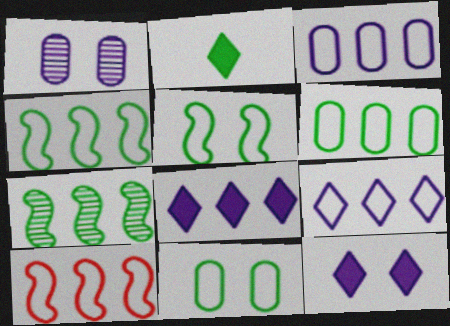[[1, 2, 10], 
[2, 7, 11], 
[6, 9, 10]]